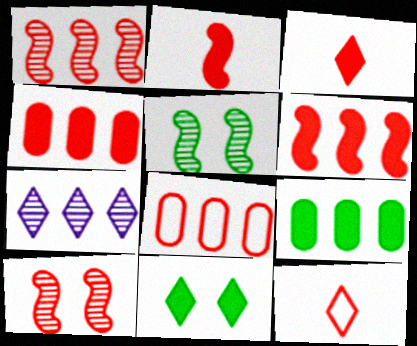[[3, 8, 10], 
[4, 10, 12], 
[7, 11, 12]]